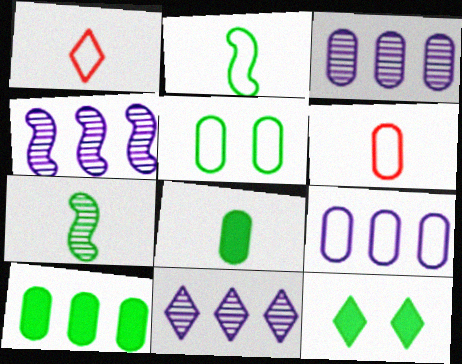[[1, 11, 12], 
[3, 4, 11], 
[4, 6, 12], 
[5, 6, 9]]